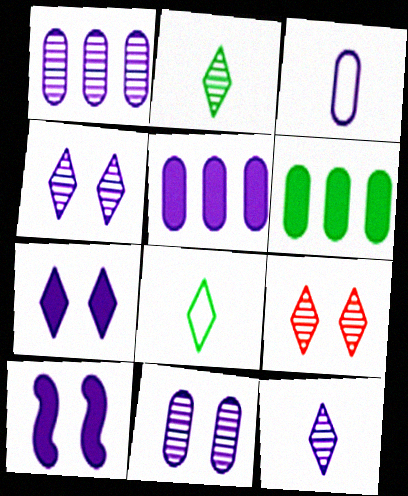[[3, 5, 11]]